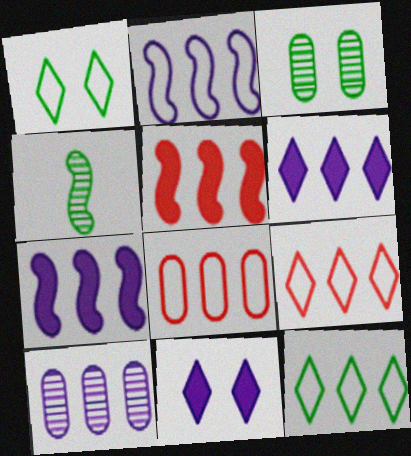[[2, 6, 10], 
[2, 8, 12], 
[4, 8, 11], 
[5, 10, 12]]